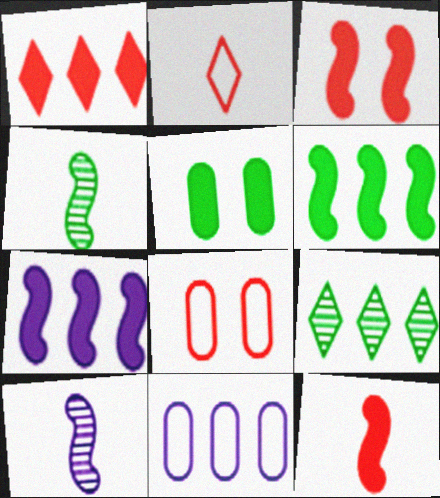[]